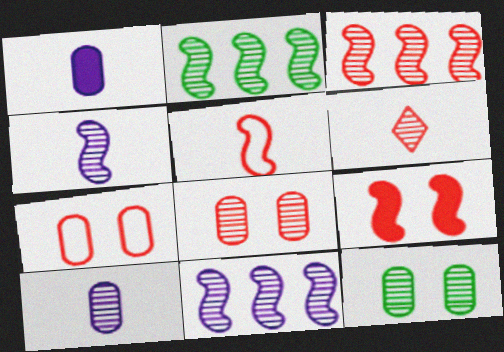[[2, 3, 11], 
[3, 5, 9], 
[3, 6, 8], 
[6, 11, 12]]